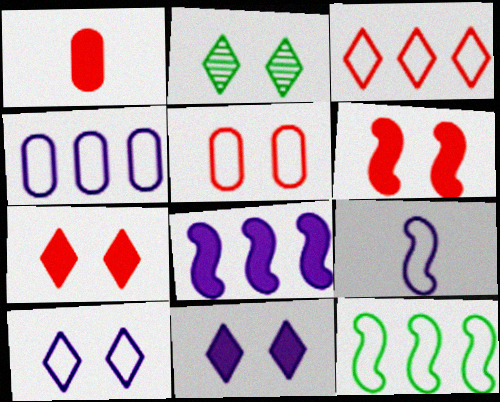[[2, 7, 10], 
[3, 4, 12], 
[4, 9, 10]]